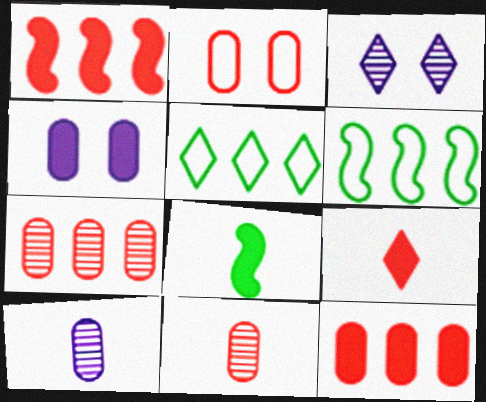[[2, 11, 12], 
[3, 5, 9]]